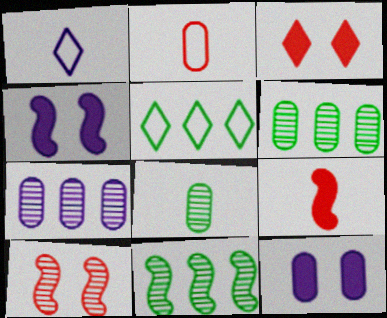[[1, 4, 7], 
[1, 8, 9], 
[2, 6, 12]]